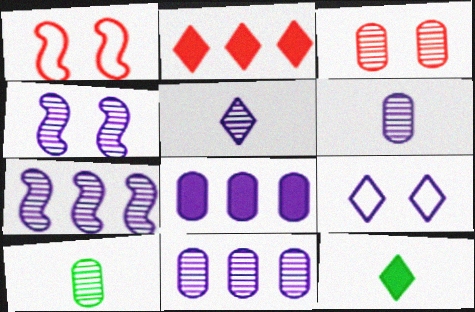[[1, 11, 12], 
[3, 10, 11], 
[4, 5, 11]]